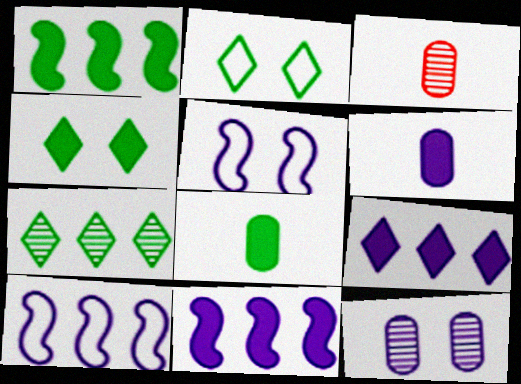[[1, 4, 8], 
[2, 3, 11], 
[3, 4, 10]]